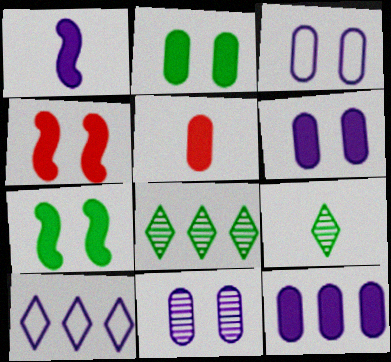[[1, 10, 11], 
[2, 5, 12], 
[3, 6, 11]]